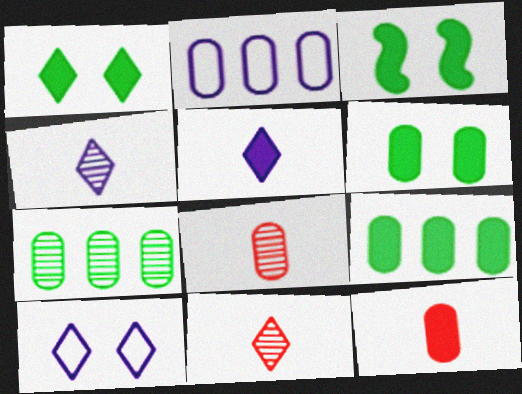[[1, 3, 6], 
[2, 3, 11], 
[2, 6, 8]]